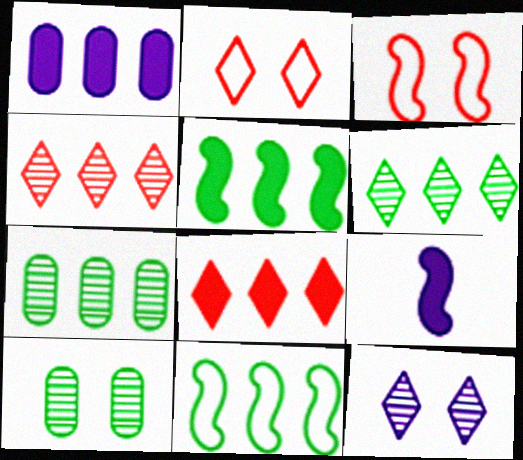[[1, 4, 11], 
[1, 5, 8], 
[2, 7, 9]]